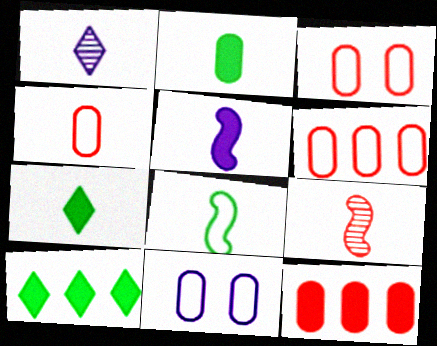[[3, 4, 6], 
[5, 8, 9], 
[9, 10, 11]]